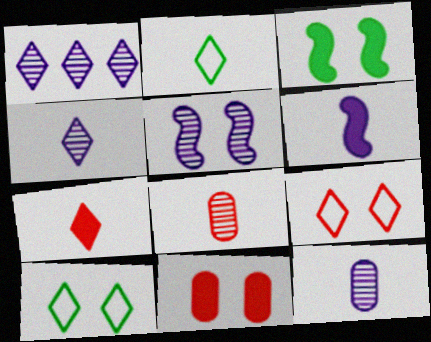[[1, 5, 12], 
[1, 7, 10], 
[2, 4, 7], 
[2, 6, 8], 
[5, 10, 11]]